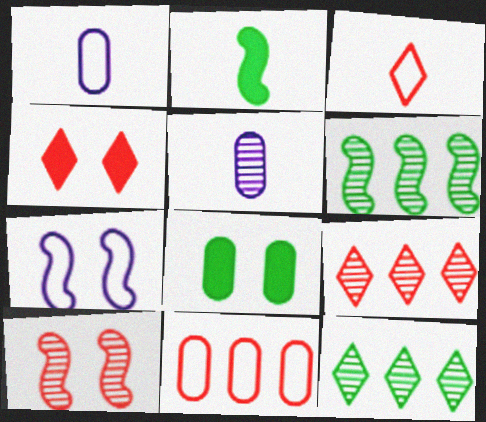[[1, 4, 6], 
[2, 3, 5], 
[3, 4, 9], 
[5, 8, 11], 
[5, 10, 12]]